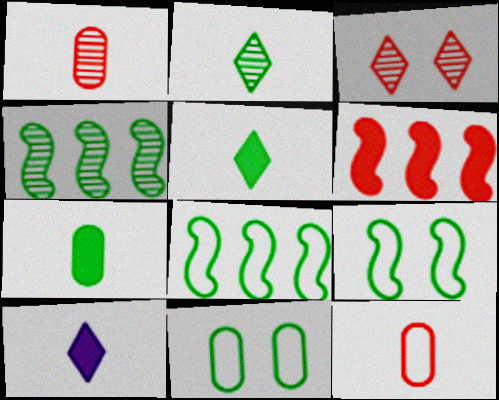[[3, 6, 12], 
[4, 5, 11]]